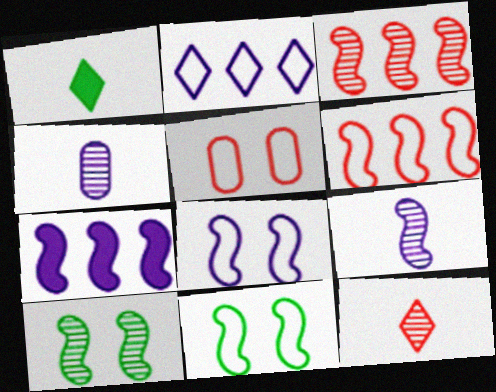[[3, 9, 10], 
[7, 8, 9]]